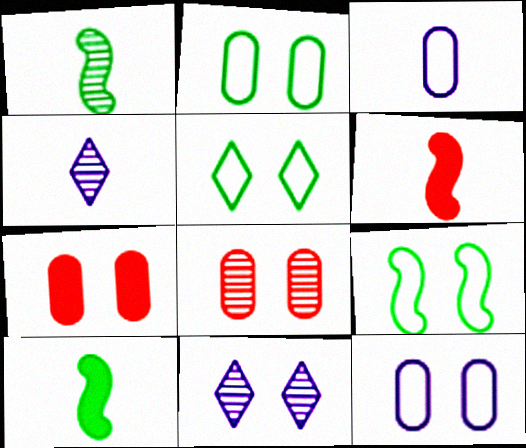[[2, 5, 9], 
[7, 9, 11]]